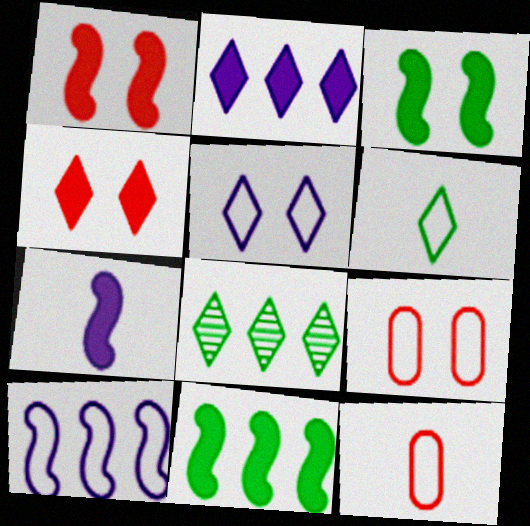[[1, 7, 11], 
[6, 9, 10], 
[7, 8, 9]]